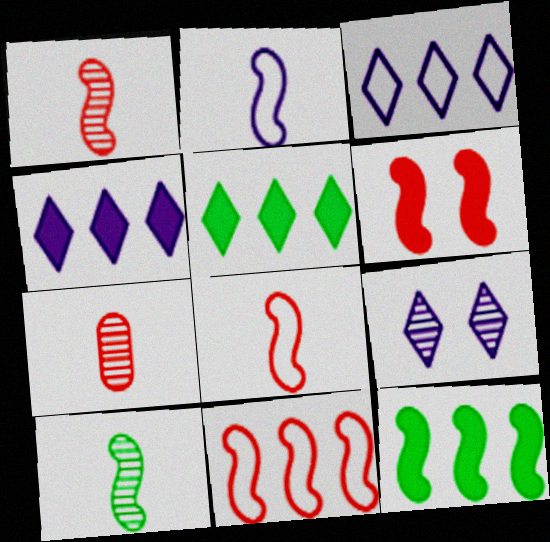[[1, 6, 11]]